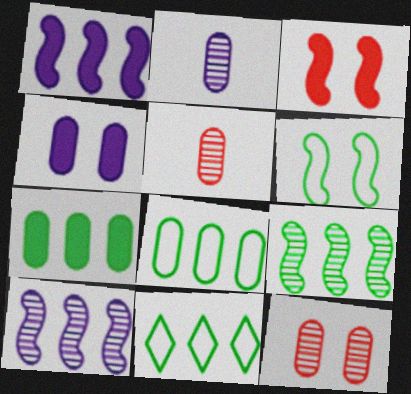[[2, 3, 11], 
[4, 5, 8], 
[7, 9, 11]]